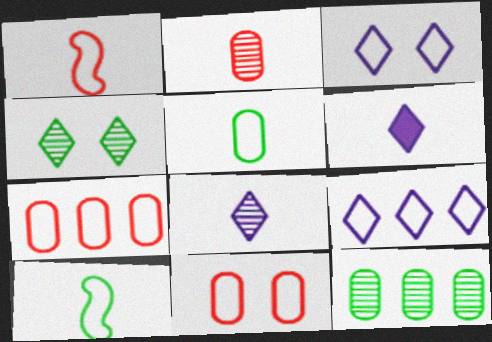[[2, 6, 10], 
[3, 7, 10], 
[9, 10, 11]]